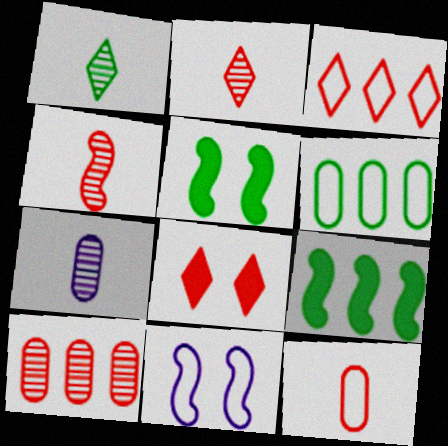[[1, 4, 7], 
[1, 5, 6], 
[2, 3, 8], 
[3, 5, 7], 
[4, 9, 11]]